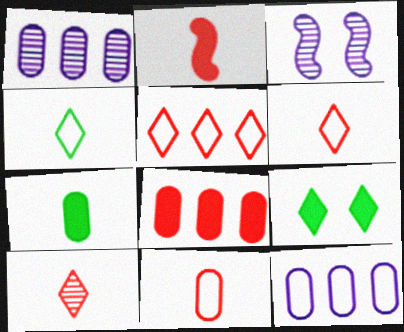[[2, 10, 11], 
[3, 4, 8], 
[3, 5, 7]]